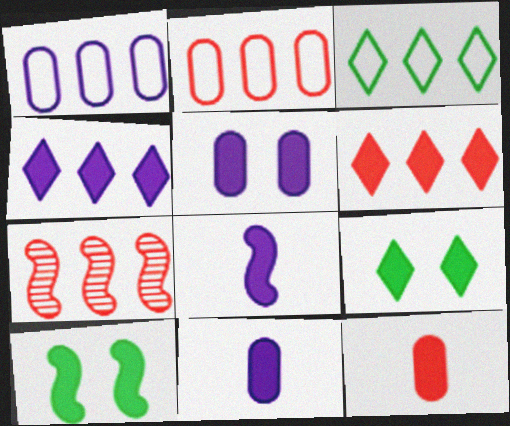[[2, 6, 7], 
[4, 5, 8], 
[4, 10, 12], 
[6, 10, 11]]